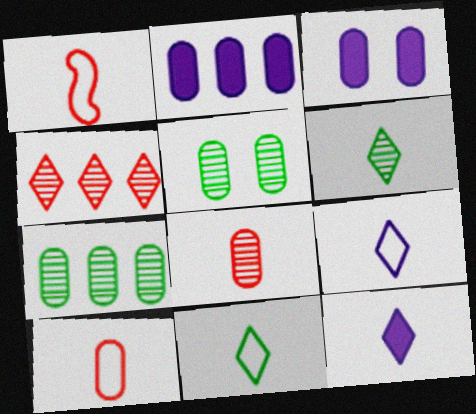[[2, 5, 10], 
[3, 7, 10]]